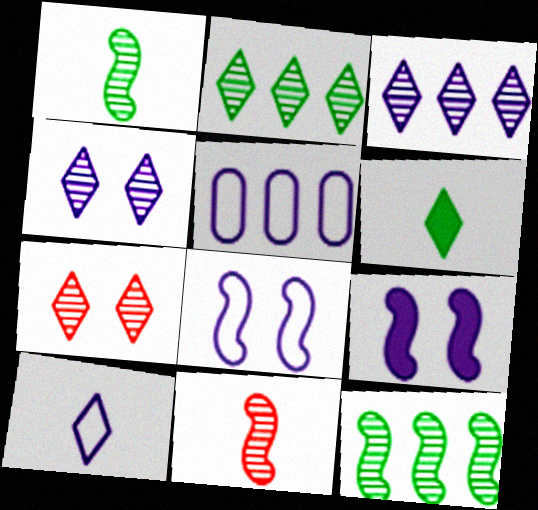[[5, 8, 10]]